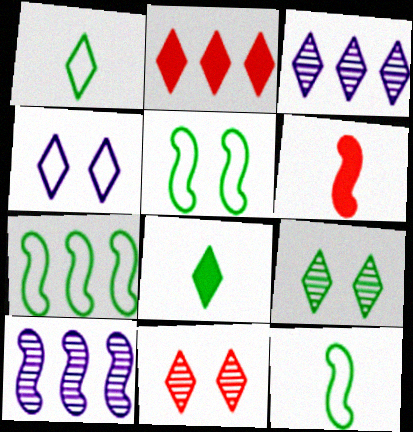[[5, 6, 10], 
[5, 7, 12]]